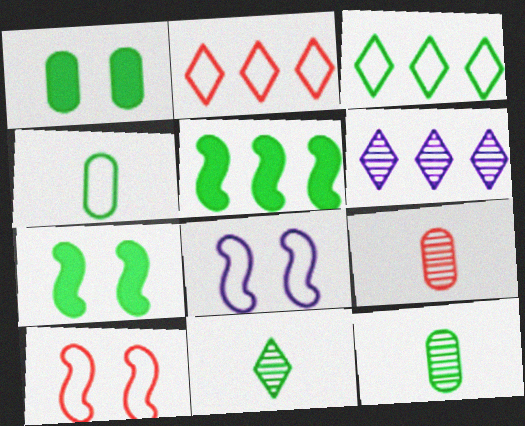[[2, 4, 8], 
[3, 7, 12]]